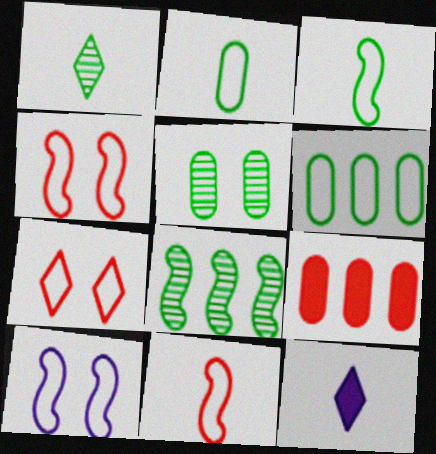[[1, 5, 8], 
[1, 9, 10]]